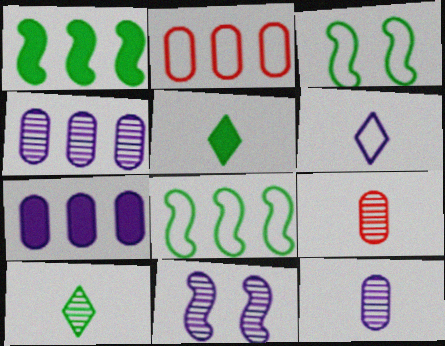[[2, 3, 6], 
[2, 5, 11], 
[6, 7, 11]]